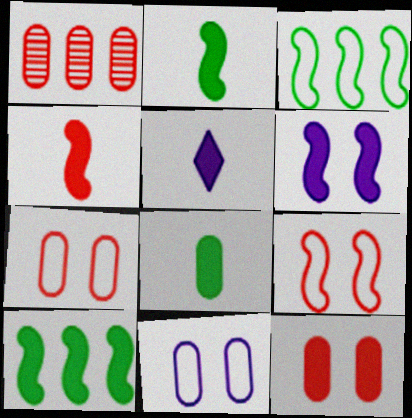[[1, 8, 11], 
[4, 5, 8], 
[4, 6, 10], 
[5, 10, 12]]